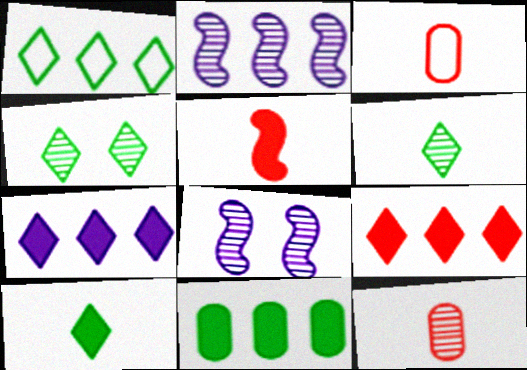[[1, 4, 10], 
[2, 4, 12]]